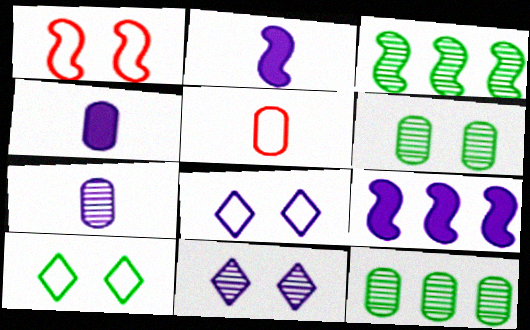[[1, 2, 3], 
[7, 8, 9]]